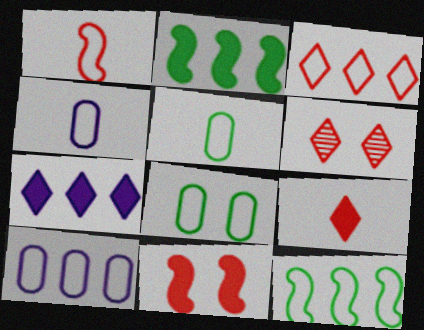[[2, 4, 6], 
[3, 6, 9], 
[3, 10, 12]]